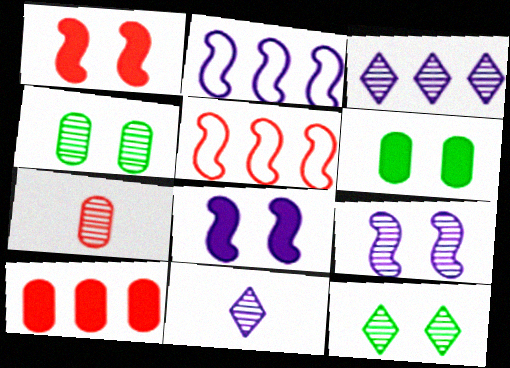[[5, 6, 11]]